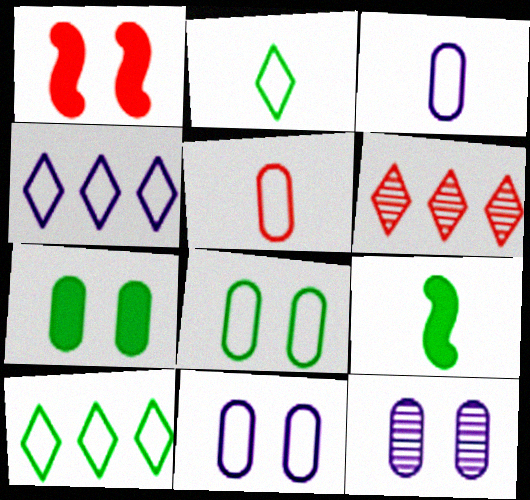[[1, 5, 6], 
[6, 9, 11]]